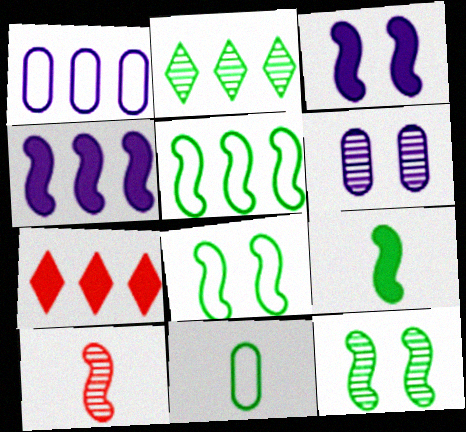[[2, 6, 10], 
[3, 5, 10], 
[4, 8, 10], 
[5, 9, 12]]